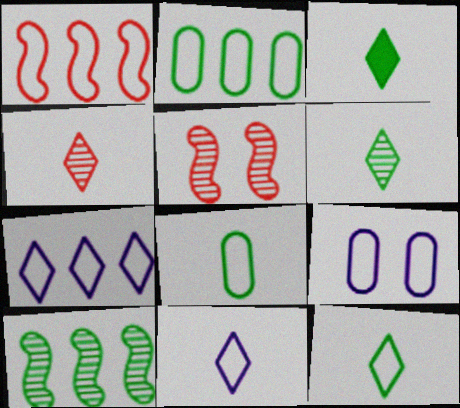[[1, 2, 7], 
[1, 9, 12], 
[3, 4, 11], 
[3, 6, 12]]